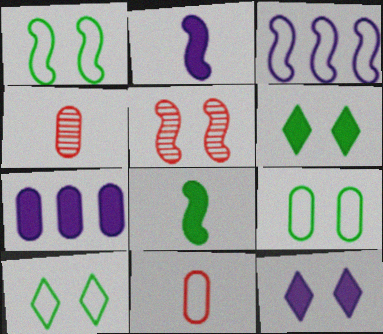[[1, 9, 10], 
[2, 7, 12], 
[3, 4, 6], 
[3, 5, 8], 
[3, 10, 11], 
[4, 7, 9], 
[5, 9, 12]]